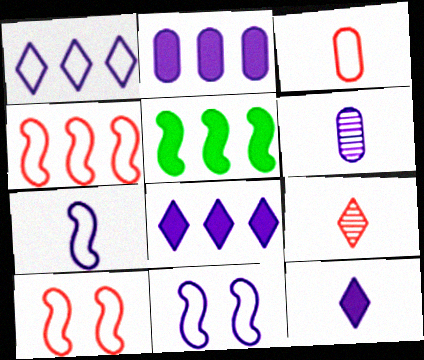[[6, 7, 12], 
[6, 8, 11]]